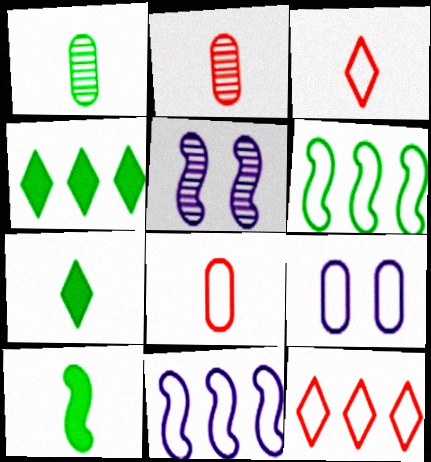[[3, 6, 9], 
[4, 5, 8]]